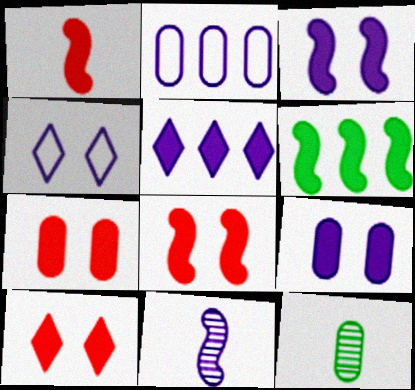[[1, 3, 6], 
[2, 7, 12], 
[7, 8, 10]]